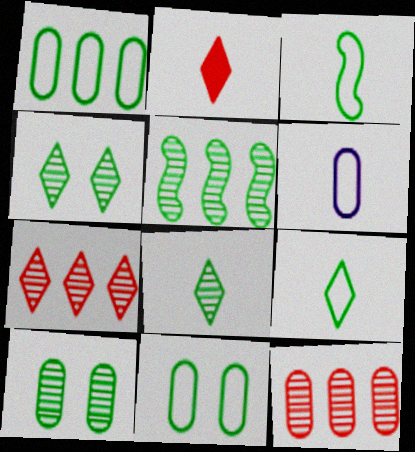[[5, 8, 10]]